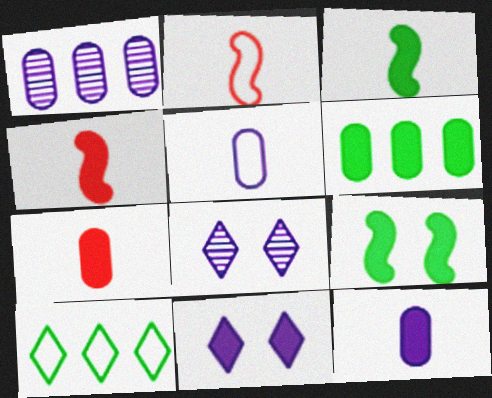[[2, 6, 8], 
[4, 6, 11]]